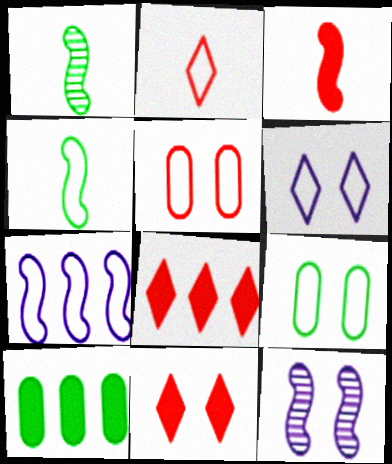[[2, 7, 9], 
[2, 10, 12], 
[9, 11, 12]]